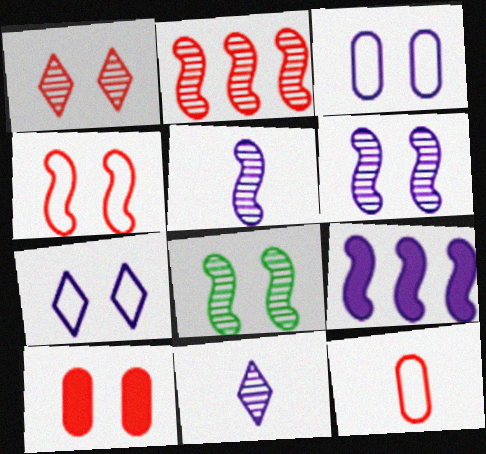[[1, 4, 10], 
[2, 5, 8], 
[3, 9, 11], 
[7, 8, 10]]